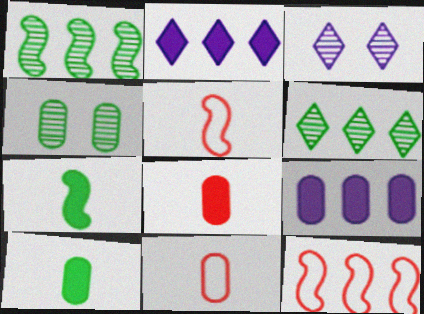[[2, 4, 5], 
[3, 10, 12], 
[4, 9, 11], 
[6, 9, 12]]